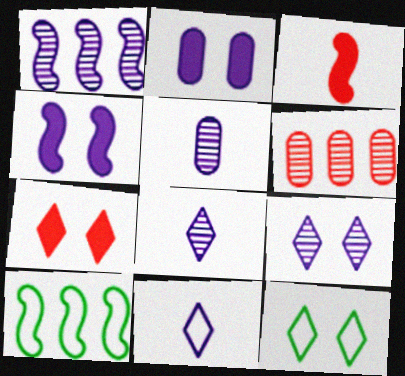[[1, 2, 11], 
[1, 5, 9], 
[5, 7, 10], 
[7, 9, 12]]